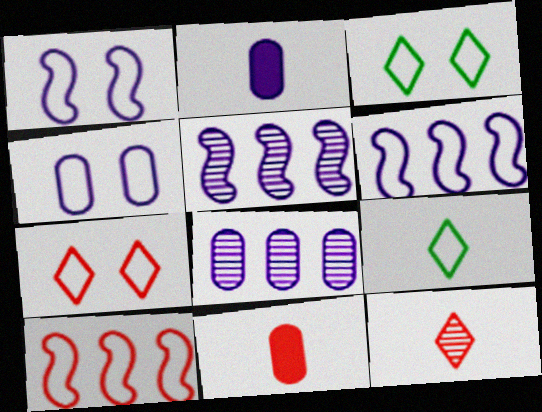[[2, 4, 8], 
[3, 5, 11], 
[4, 9, 10]]